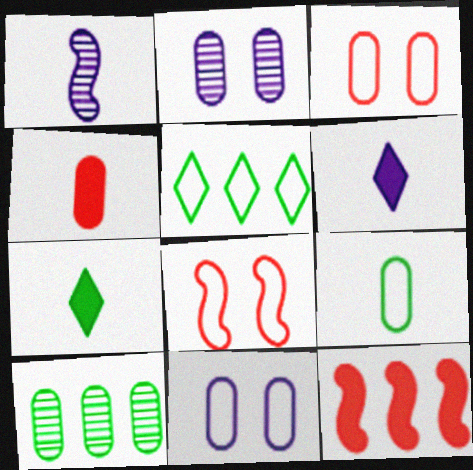[[4, 10, 11], 
[6, 8, 10]]